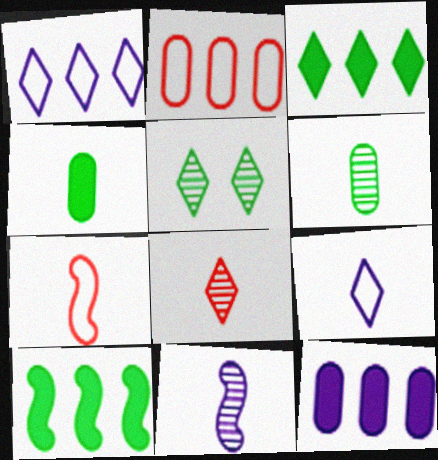[[5, 7, 12], 
[6, 8, 11]]